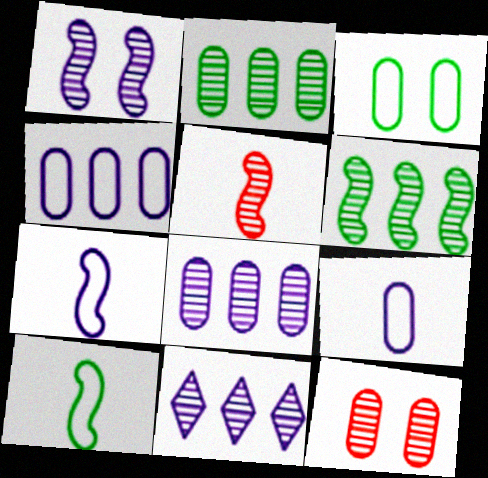[[1, 5, 6]]